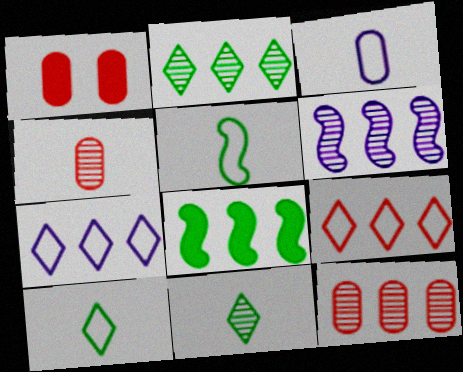[[1, 6, 10], 
[2, 6, 12], 
[7, 8, 12]]